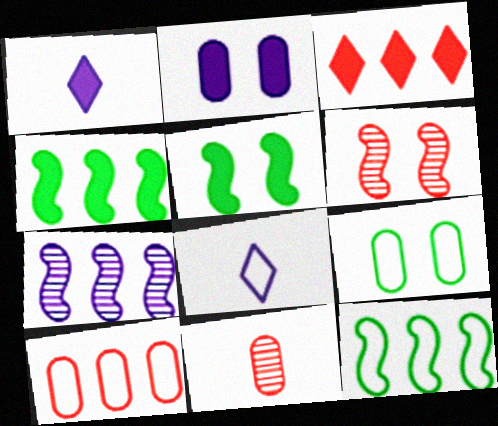[[2, 7, 8]]